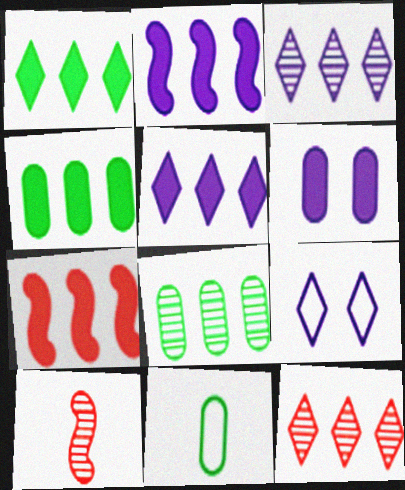[[4, 5, 7], 
[4, 9, 10]]